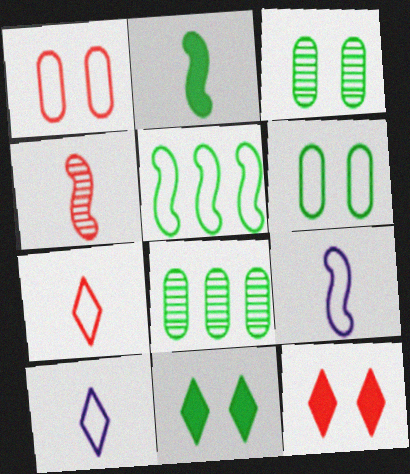[[1, 5, 10], 
[2, 4, 9], 
[8, 9, 12]]